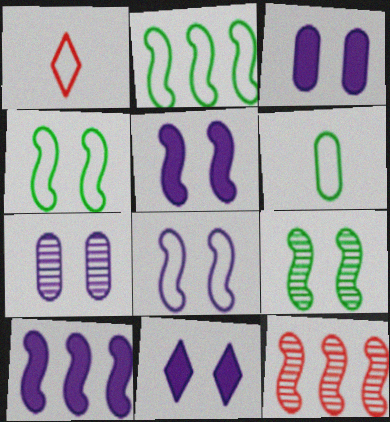[[2, 10, 12], 
[3, 5, 11], 
[6, 11, 12], 
[7, 8, 11]]